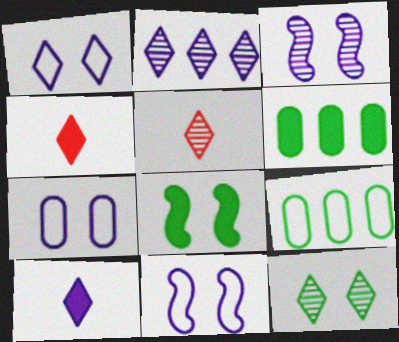[[1, 2, 10], 
[1, 7, 11], 
[2, 5, 12], 
[3, 4, 9], 
[5, 6, 11]]